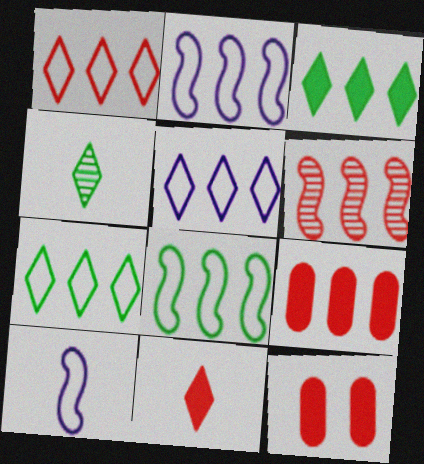[[1, 5, 7], 
[1, 6, 9], 
[2, 4, 12]]